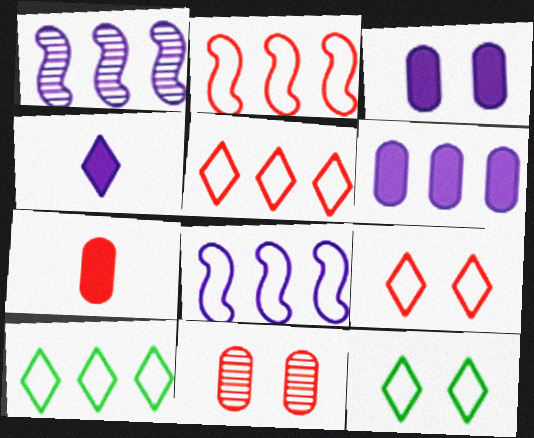[[1, 7, 12]]